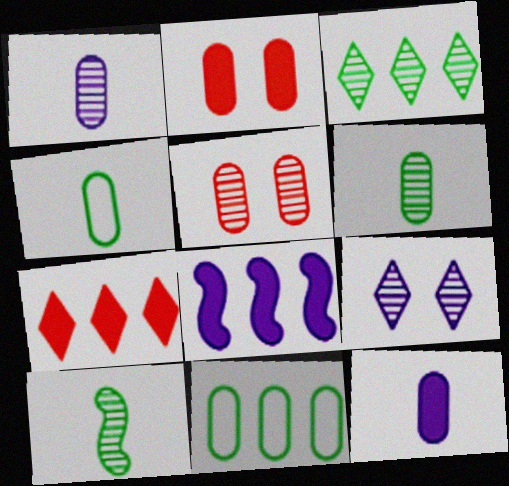[[1, 2, 11], 
[5, 11, 12]]